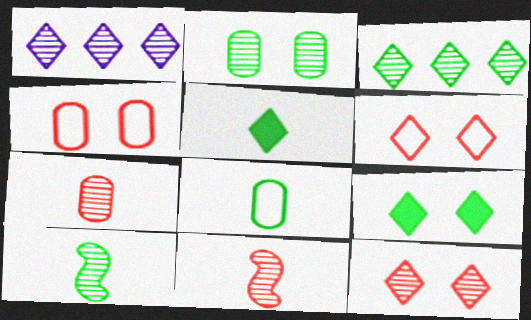[[1, 2, 11], 
[1, 5, 6], 
[2, 3, 10], 
[5, 8, 10]]